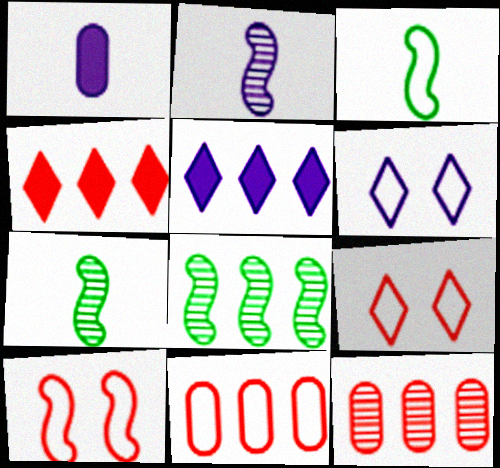[[1, 8, 9], 
[3, 6, 11], 
[5, 8, 11]]